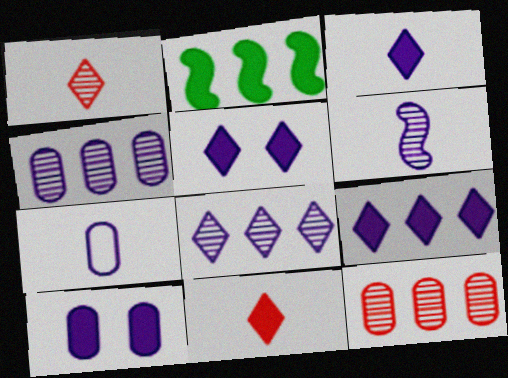[[2, 10, 11], 
[3, 5, 9], 
[3, 6, 7], 
[4, 7, 10]]